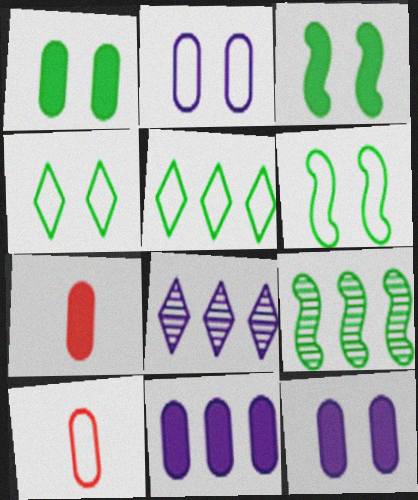[[1, 7, 11], 
[3, 8, 10], 
[6, 7, 8]]